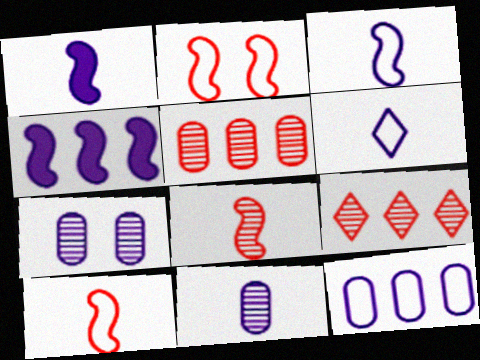[[1, 6, 11], 
[4, 6, 7]]